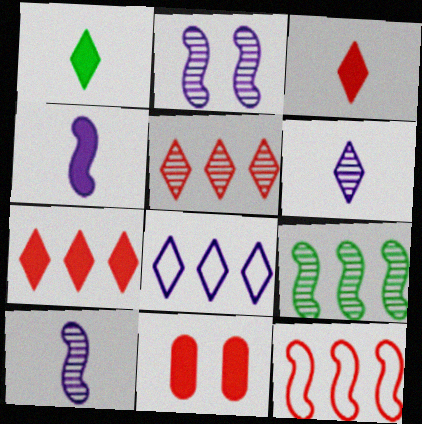[]